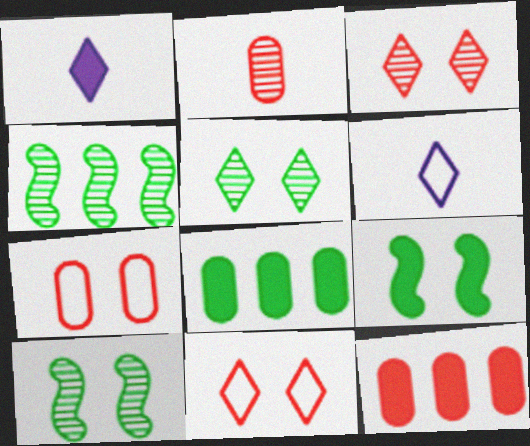[[1, 4, 7], 
[1, 9, 12], 
[2, 7, 12], 
[6, 10, 12]]